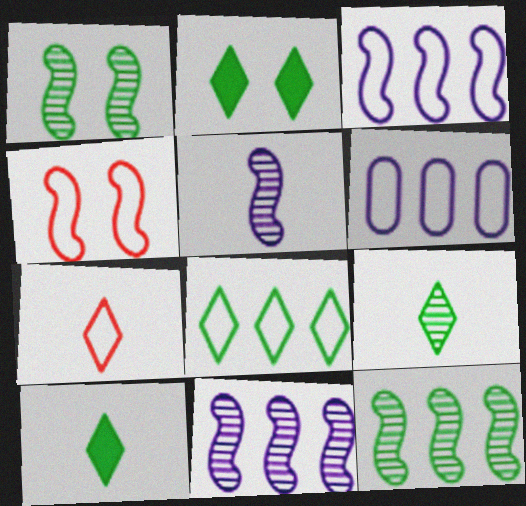[[2, 8, 9]]